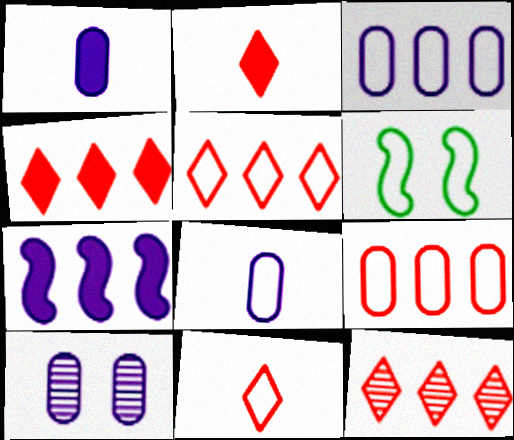[[1, 3, 10], 
[1, 6, 12], 
[3, 6, 11], 
[4, 5, 12], 
[5, 6, 8]]